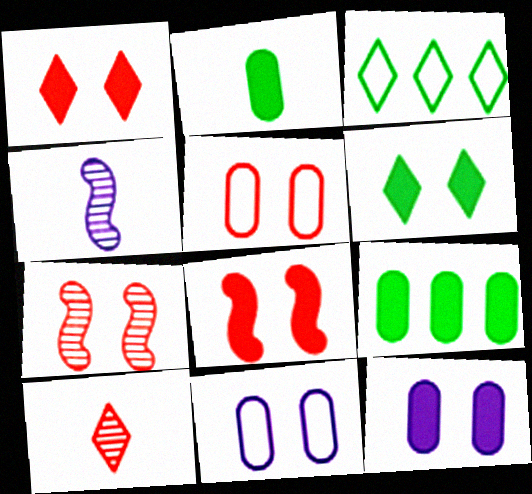[[1, 5, 7], 
[6, 7, 11], 
[6, 8, 12]]